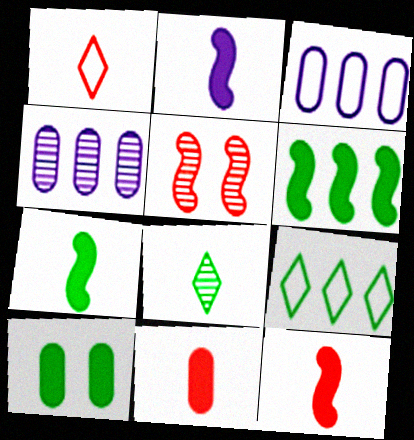[[2, 7, 12], 
[4, 5, 8]]